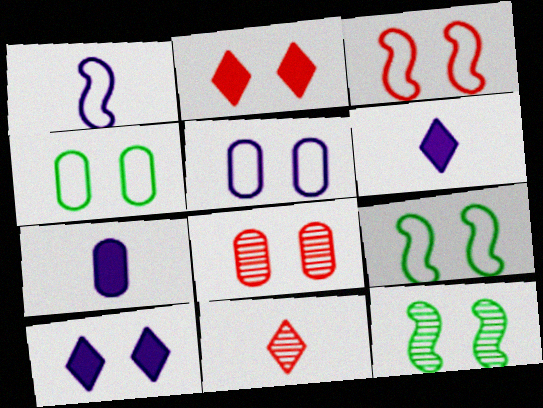[[2, 3, 8], 
[2, 5, 12], 
[8, 9, 10]]